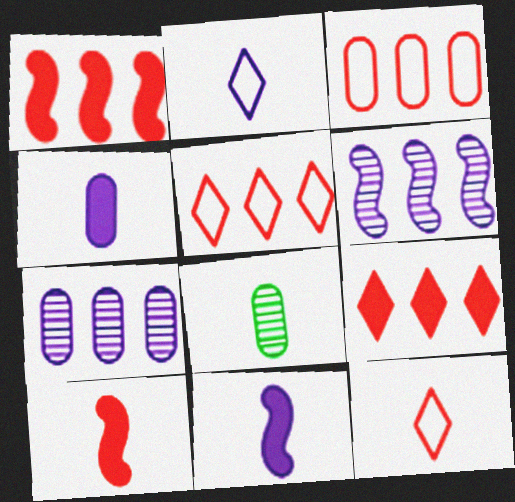[[2, 8, 10], 
[8, 11, 12]]